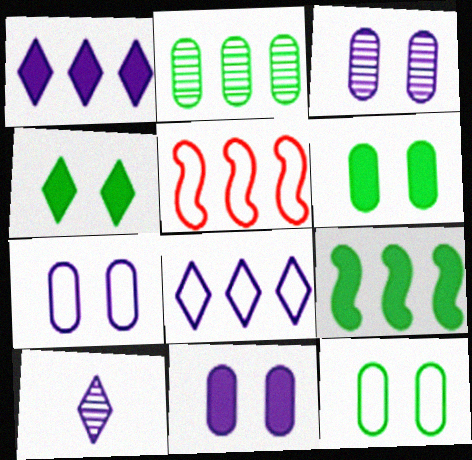[[1, 2, 5], 
[3, 7, 11], 
[5, 6, 10]]